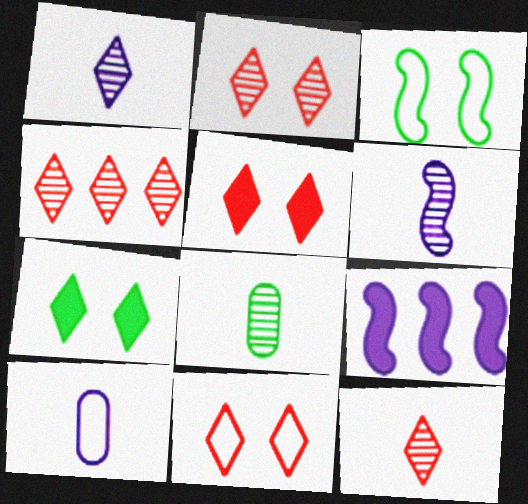[[2, 4, 12], 
[2, 5, 11], 
[6, 8, 12], 
[8, 9, 11]]